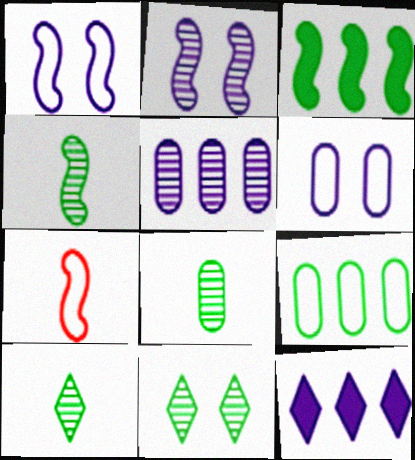[[2, 3, 7], 
[4, 8, 10]]